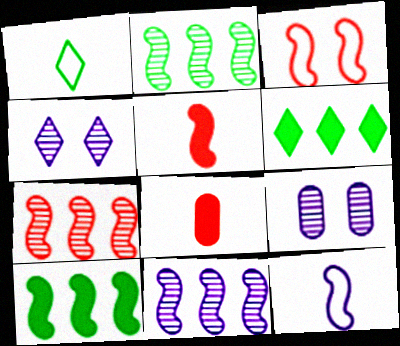[[2, 7, 11], 
[3, 5, 7]]